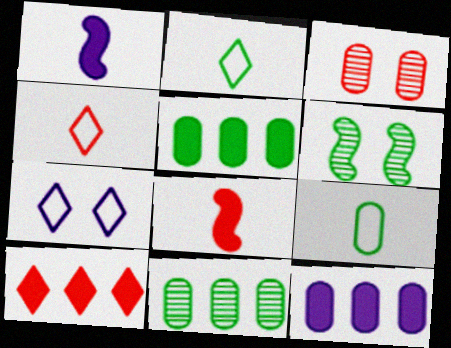[[2, 5, 6], 
[3, 9, 12], 
[4, 6, 12], 
[7, 8, 11]]